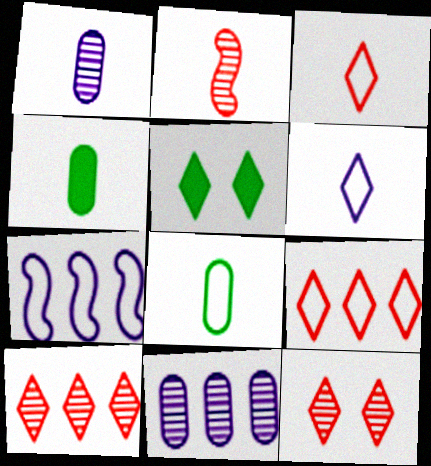[[2, 4, 6], 
[4, 7, 12], 
[5, 6, 10]]